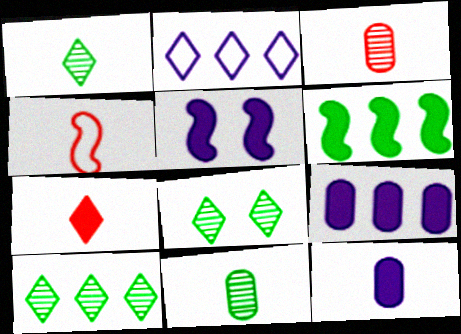[[1, 4, 12], 
[1, 8, 10], 
[2, 7, 8], 
[3, 4, 7], 
[4, 8, 9]]